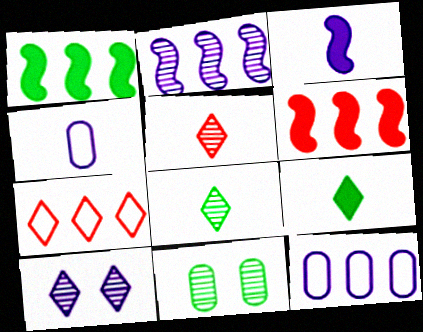[[2, 5, 11], 
[3, 7, 11], 
[3, 10, 12], 
[7, 9, 10]]